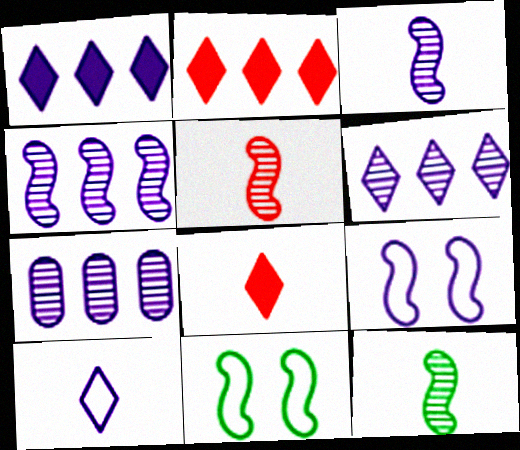[[3, 5, 12], 
[4, 6, 7], 
[7, 8, 11]]